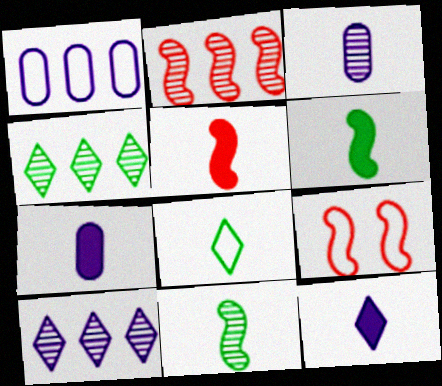[[1, 8, 9], 
[2, 5, 9], 
[3, 5, 8], 
[4, 7, 9]]